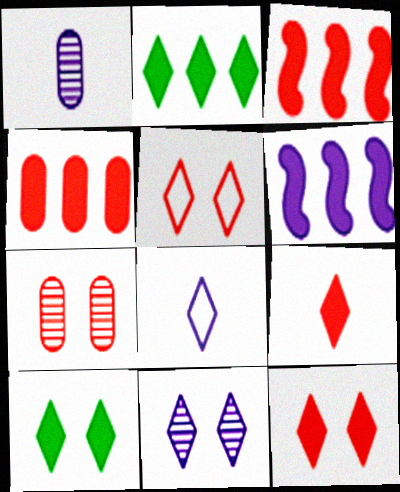[[2, 4, 6], 
[5, 10, 11]]